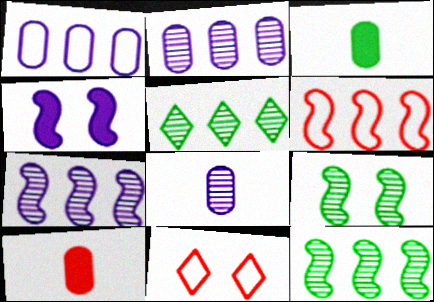[[3, 7, 11]]